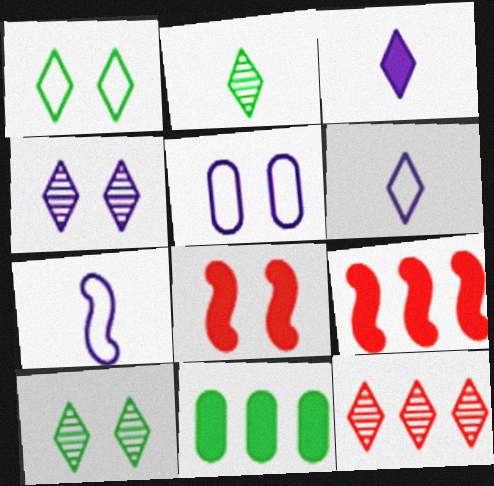[[1, 3, 12], 
[2, 4, 12], 
[2, 5, 9], 
[3, 8, 11], 
[5, 8, 10]]